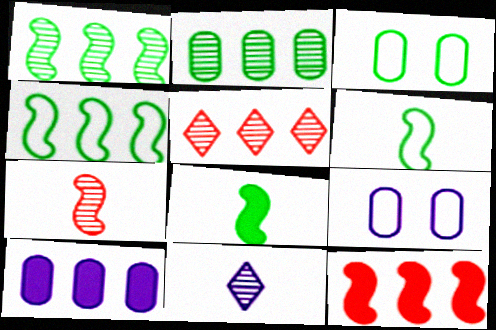[[3, 11, 12], 
[4, 5, 10], 
[5, 8, 9]]